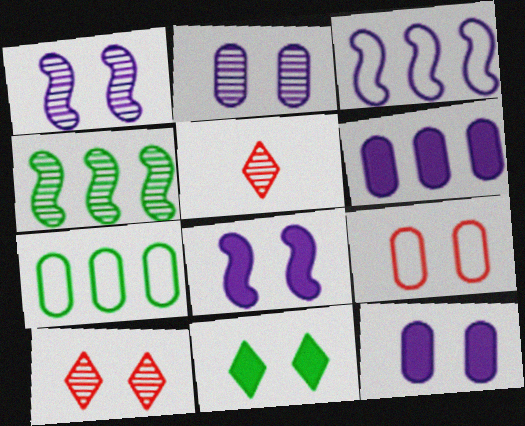[[1, 9, 11], 
[2, 4, 5], 
[5, 7, 8]]